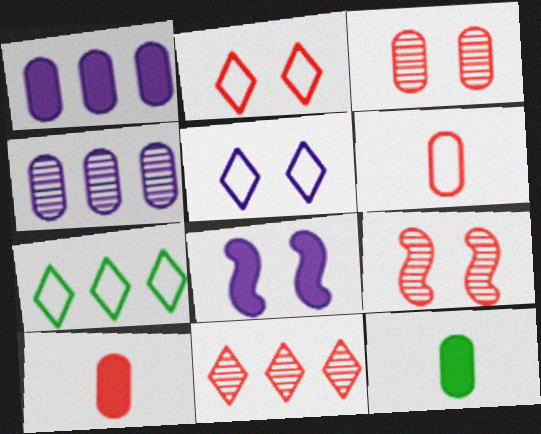[]